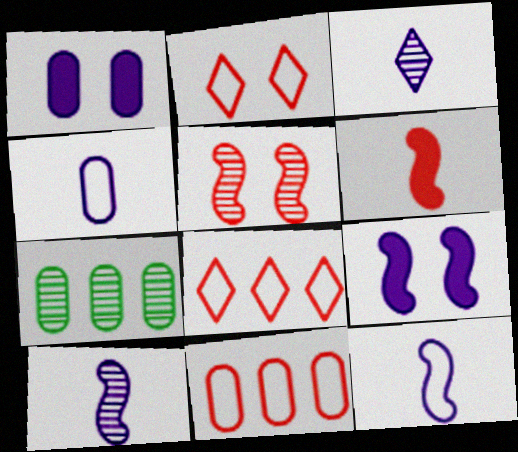[[3, 5, 7]]